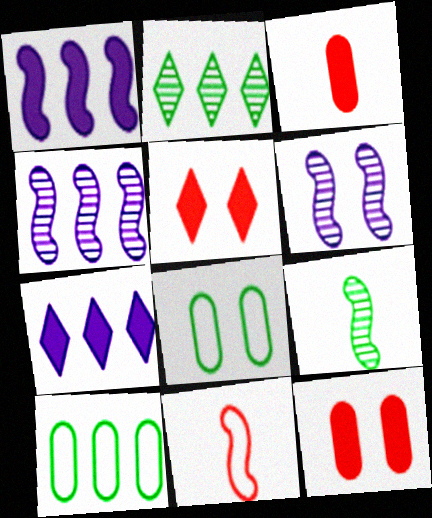[[5, 6, 8]]